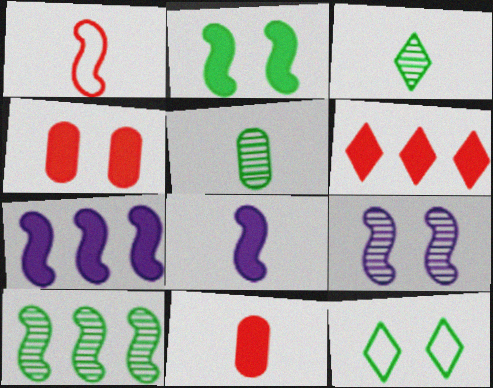[[4, 9, 12]]